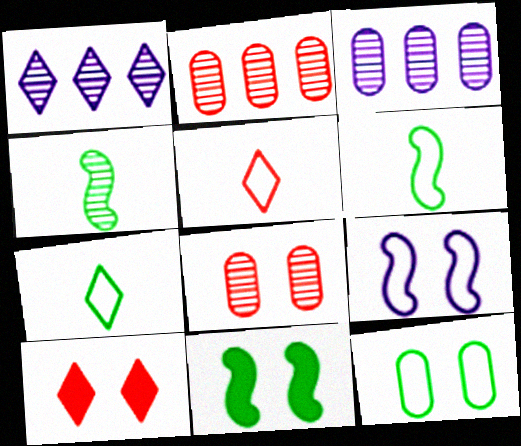[[1, 4, 8], 
[1, 7, 10], 
[3, 5, 11], 
[3, 6, 10]]